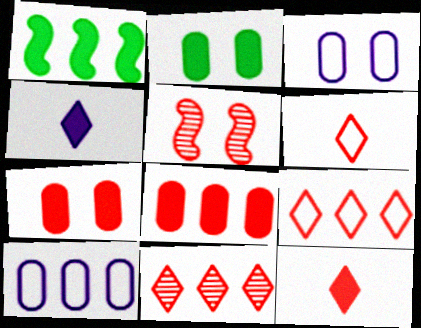[[1, 4, 7], 
[1, 10, 11], 
[5, 6, 8]]